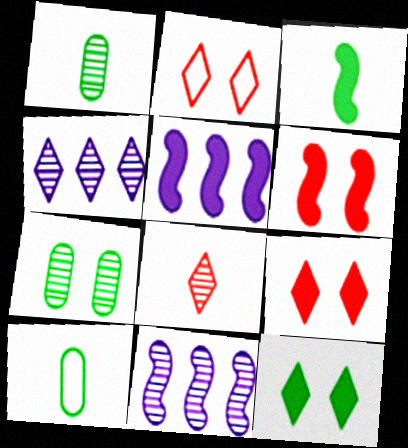[[1, 2, 5], 
[3, 5, 6], 
[4, 6, 10], 
[7, 8, 11], 
[9, 10, 11]]